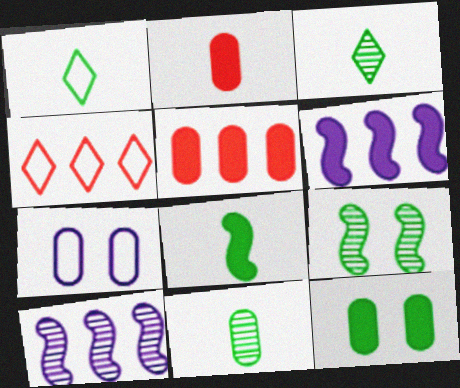[[1, 8, 11], 
[5, 7, 11]]